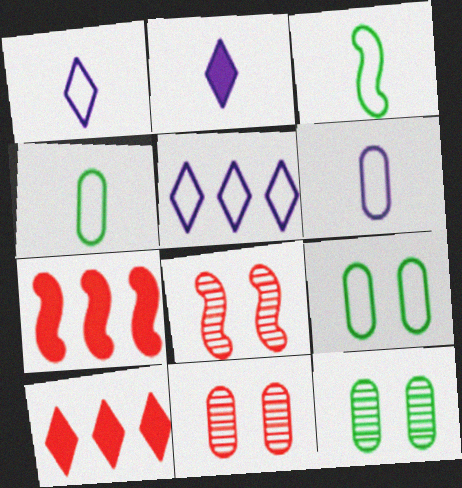[[1, 7, 12]]